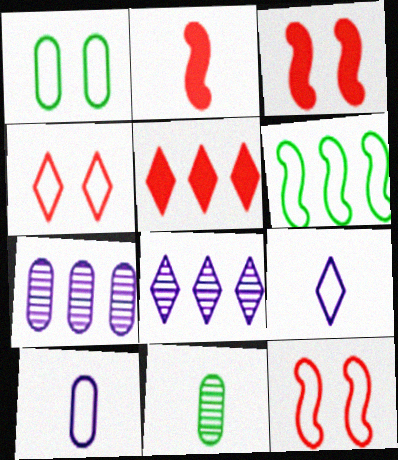[[1, 2, 8], 
[2, 9, 11], 
[4, 6, 10], 
[5, 6, 7]]